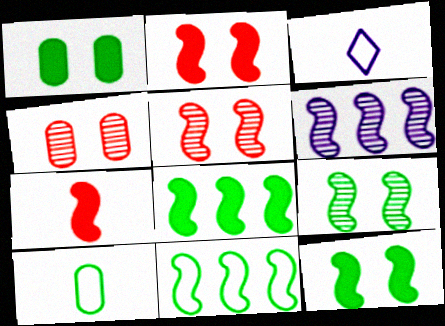[[3, 4, 8]]